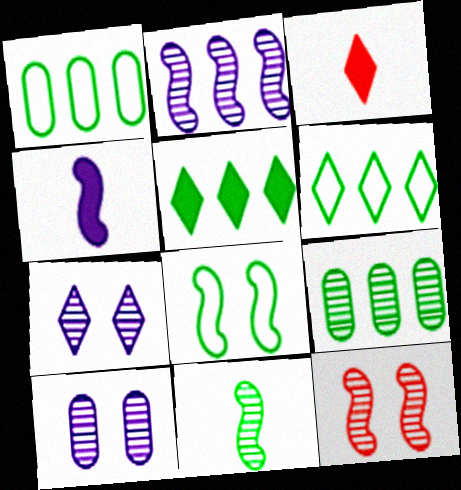[[2, 11, 12], 
[3, 6, 7]]